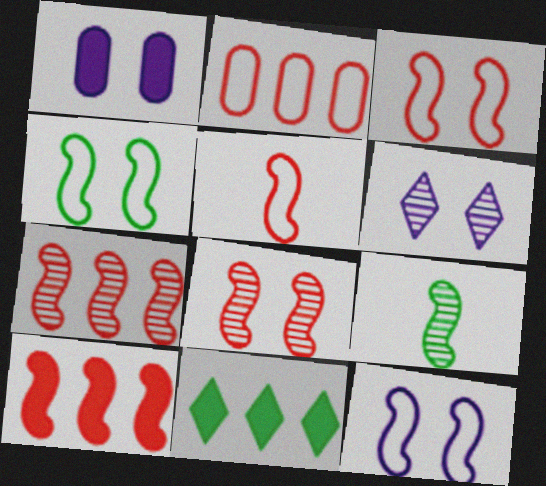[[1, 6, 12], 
[3, 4, 12], 
[5, 8, 10], 
[9, 10, 12]]